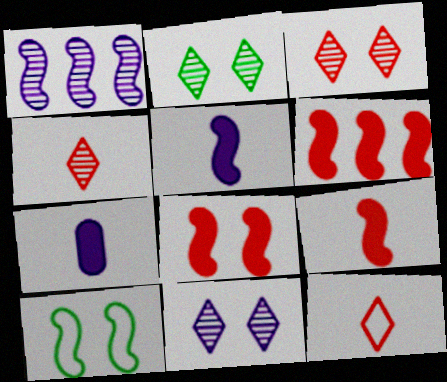[[1, 9, 10], 
[2, 3, 11], 
[6, 8, 9]]